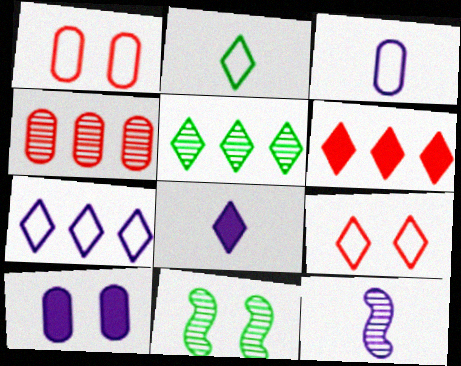[[2, 7, 9], 
[3, 6, 11], 
[3, 8, 12], 
[5, 6, 7], 
[5, 8, 9], 
[7, 10, 12], 
[9, 10, 11]]